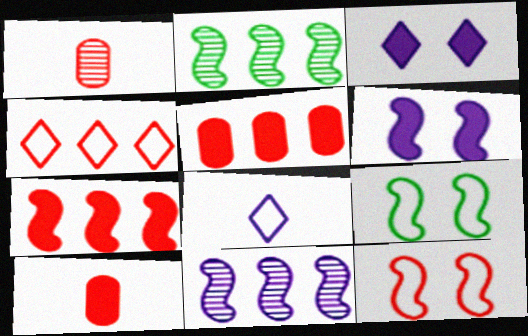[]